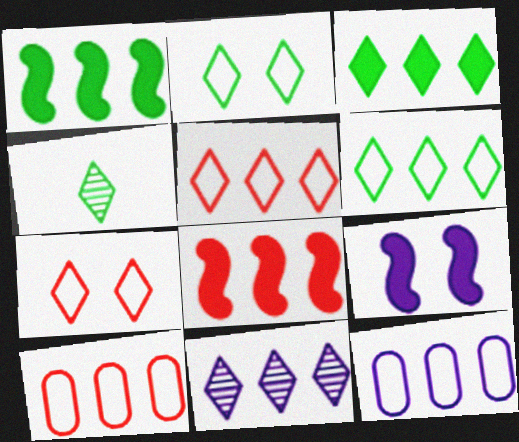[[1, 10, 11], 
[2, 3, 4], 
[3, 5, 11], 
[4, 9, 10]]